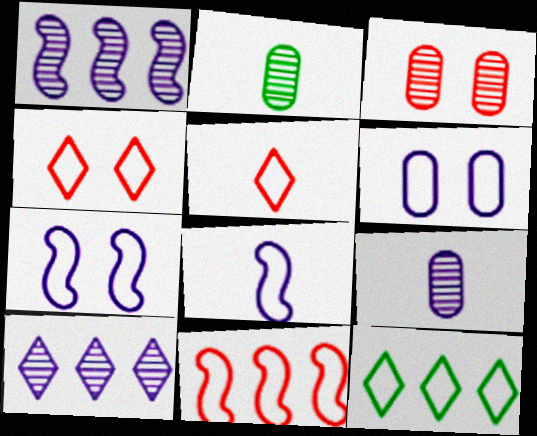[]